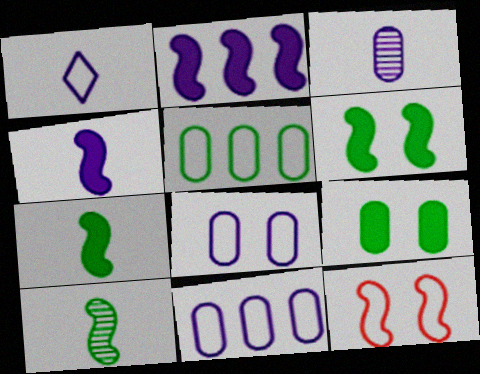[[1, 3, 4], 
[1, 5, 12], 
[2, 10, 12]]